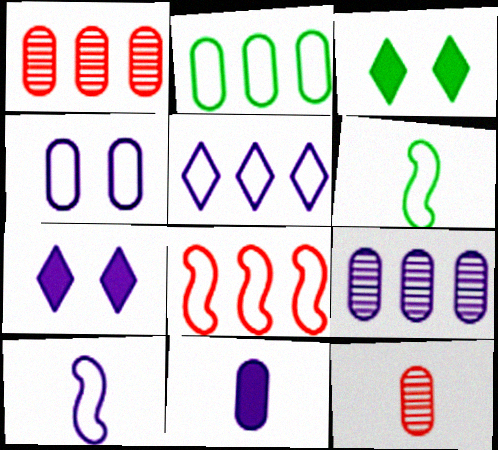[[1, 3, 10], 
[1, 6, 7], 
[2, 5, 8], 
[4, 5, 10], 
[4, 9, 11], 
[7, 9, 10]]